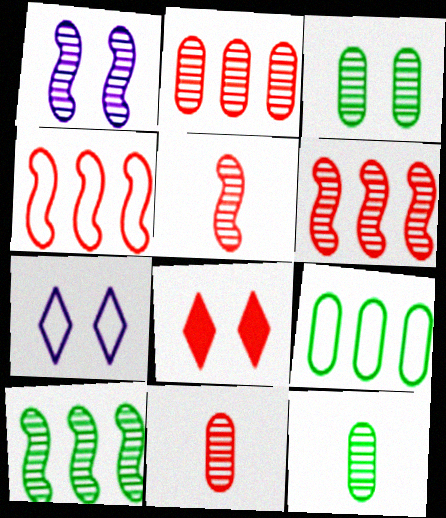[[1, 5, 10], 
[4, 8, 11]]